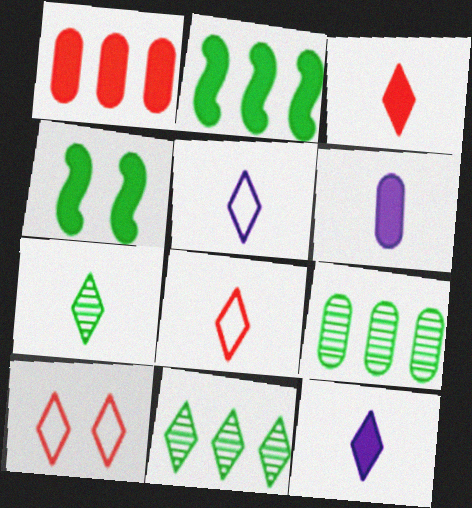[[1, 4, 12], 
[3, 5, 7], 
[7, 8, 12], 
[10, 11, 12]]